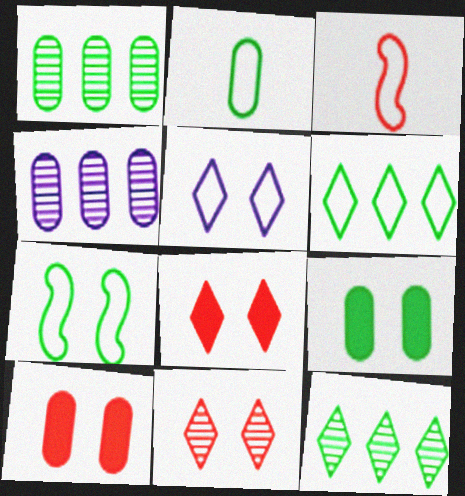[[1, 2, 9], 
[2, 4, 10], 
[2, 6, 7]]